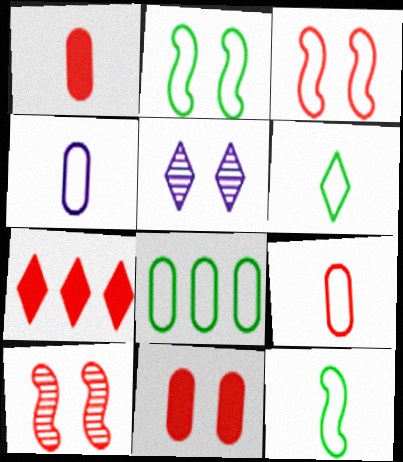[[2, 5, 11], 
[2, 6, 8], 
[5, 6, 7], 
[7, 9, 10]]